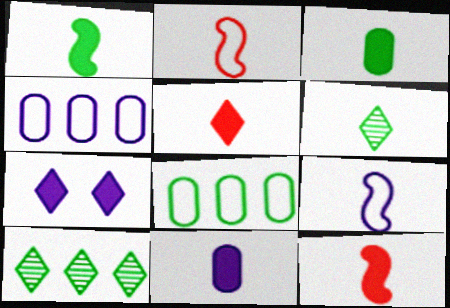[[1, 5, 11], 
[2, 6, 11]]